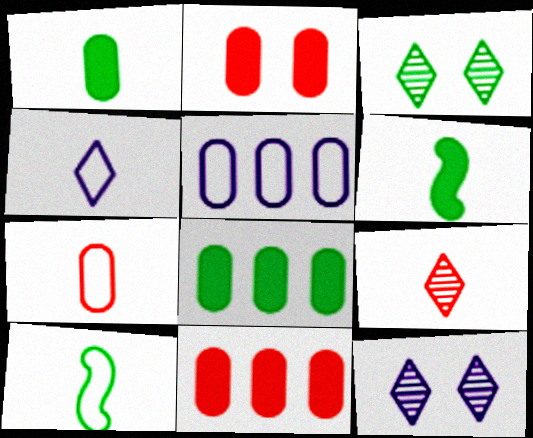[[3, 8, 10], 
[4, 7, 10], 
[10, 11, 12]]